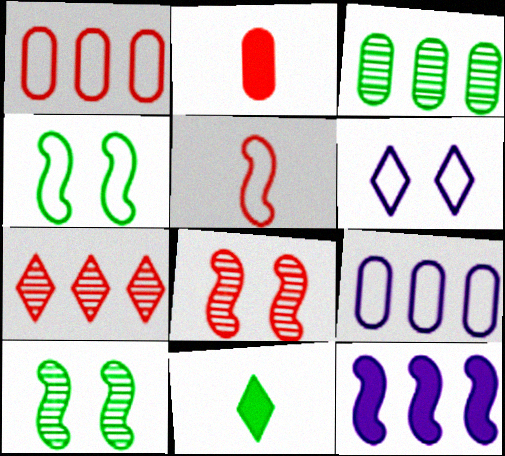[[3, 4, 11], 
[5, 10, 12], 
[6, 7, 11], 
[8, 9, 11]]